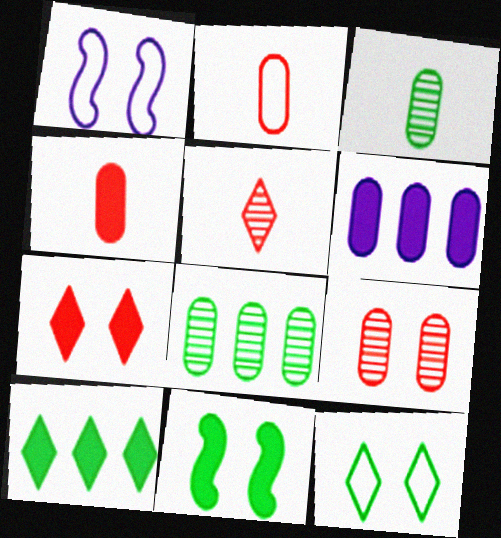[]